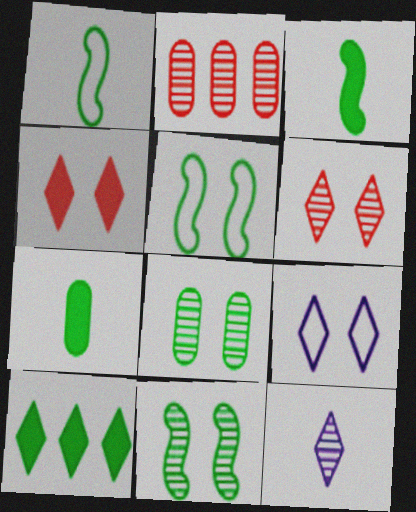[[1, 8, 10], 
[2, 3, 9], 
[2, 11, 12]]